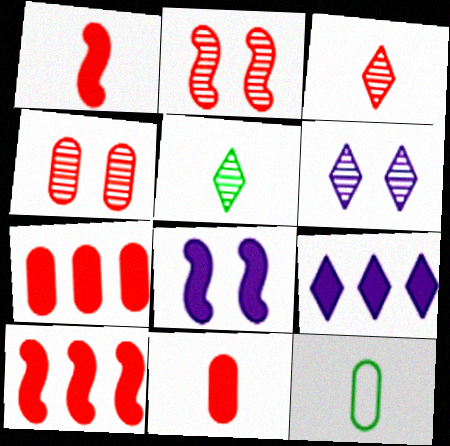[[2, 9, 12], 
[6, 10, 12]]